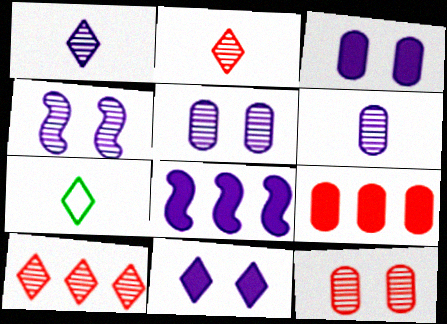[[4, 7, 9], 
[7, 8, 12], 
[7, 10, 11]]